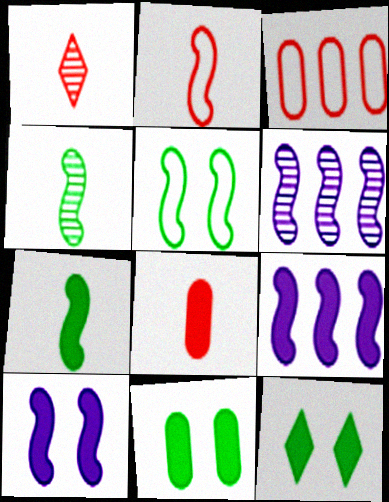[[1, 2, 8], 
[8, 9, 12]]